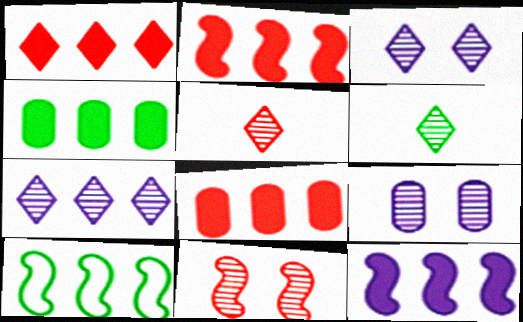[[1, 2, 8], 
[1, 4, 12], 
[7, 8, 10]]